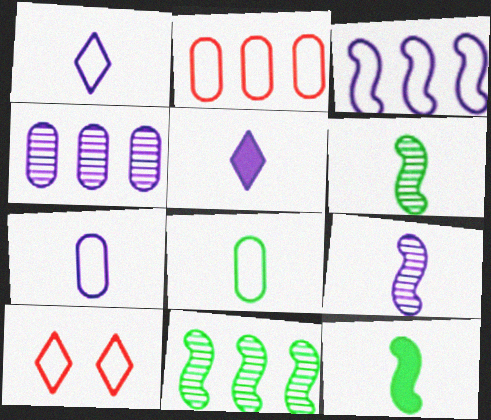[[3, 8, 10], 
[4, 10, 12], 
[5, 7, 9]]